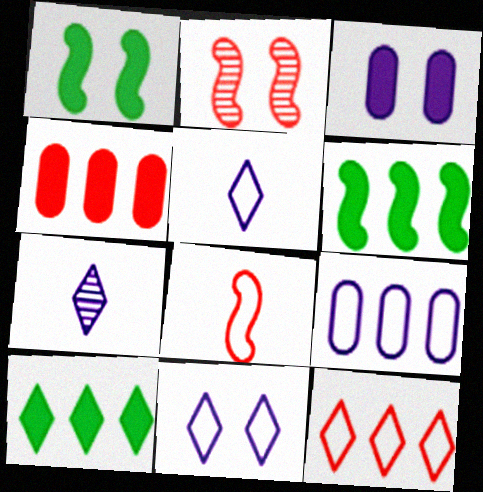[]